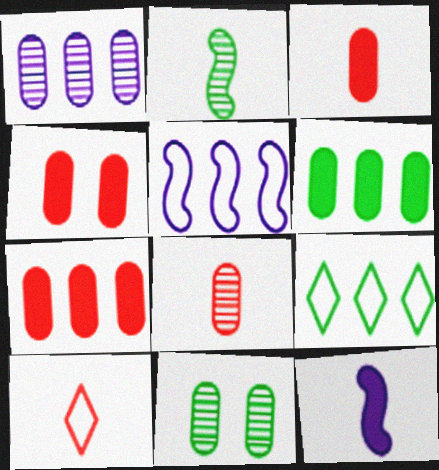[[1, 8, 11], 
[3, 4, 7]]